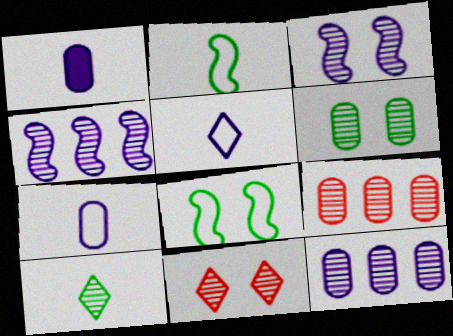[[3, 6, 11], 
[3, 9, 10]]